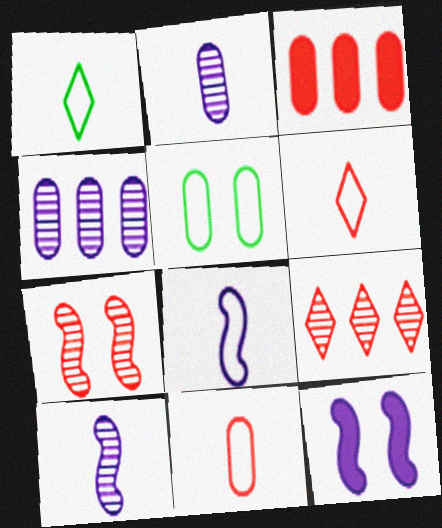[[1, 8, 11], 
[2, 3, 5], 
[3, 6, 7]]